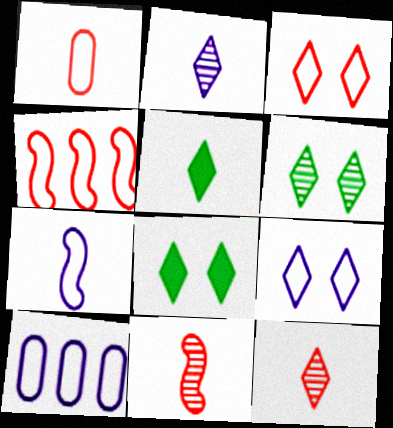[[1, 3, 4], 
[7, 9, 10], 
[8, 10, 11]]